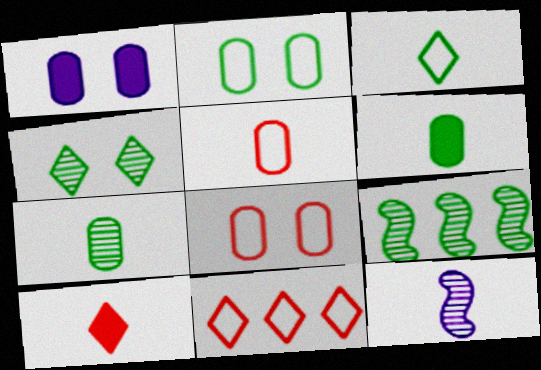[[4, 7, 9]]